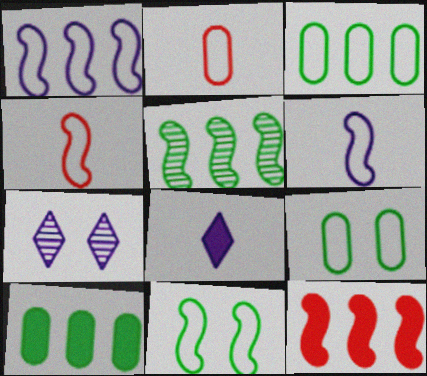[[1, 4, 11], 
[1, 5, 12], 
[4, 7, 10]]